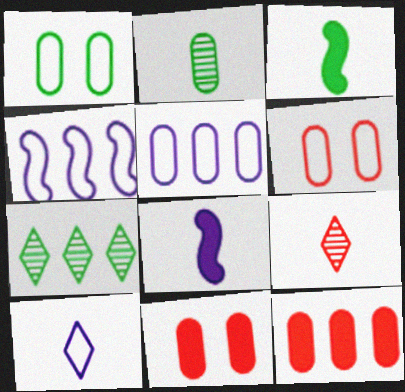[[1, 3, 7], 
[2, 5, 11], 
[4, 7, 12], 
[6, 7, 8]]